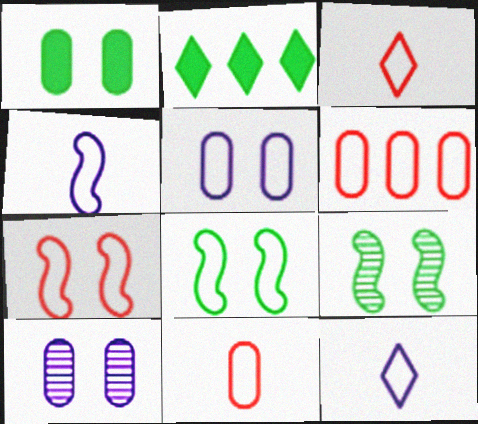[[3, 6, 7], 
[6, 8, 12]]